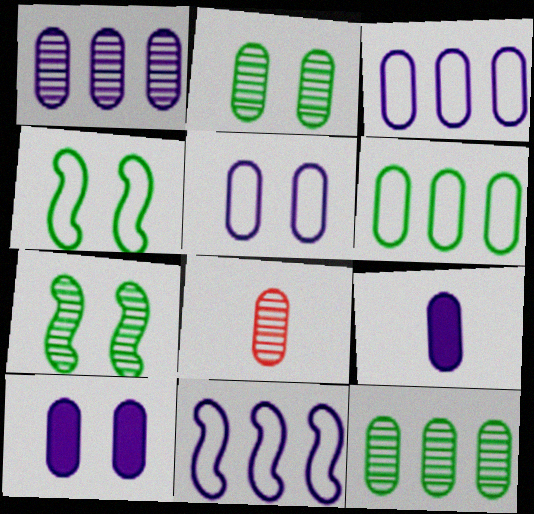[[1, 2, 8], 
[1, 5, 9], 
[6, 8, 10]]